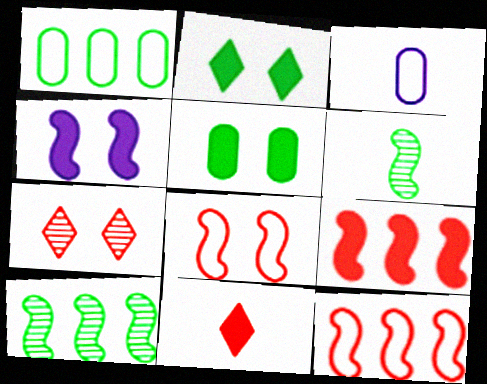[[1, 2, 6], 
[3, 6, 11], 
[4, 6, 12]]